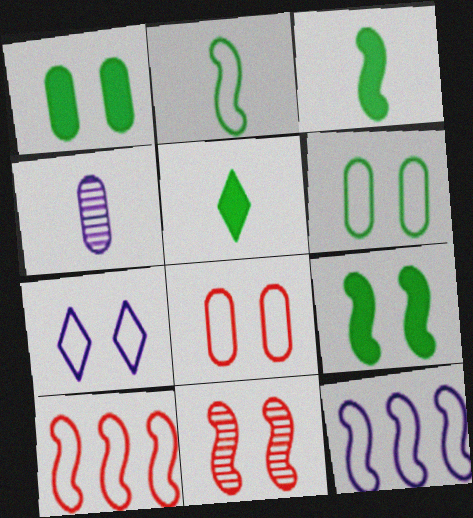[[1, 7, 11], 
[3, 11, 12]]